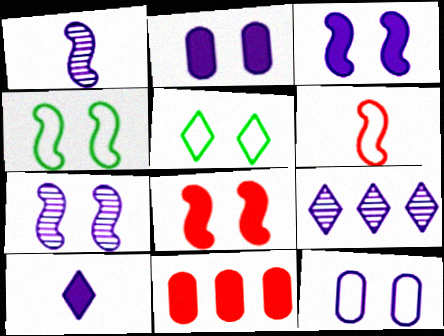[[1, 5, 11], 
[4, 7, 8]]